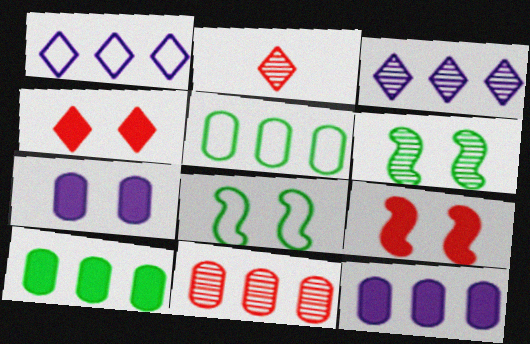[[2, 8, 12], 
[5, 11, 12]]